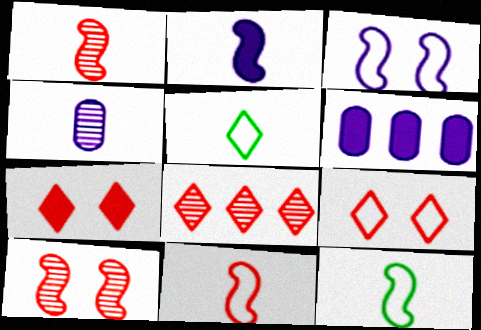[[1, 2, 12], 
[5, 6, 10]]